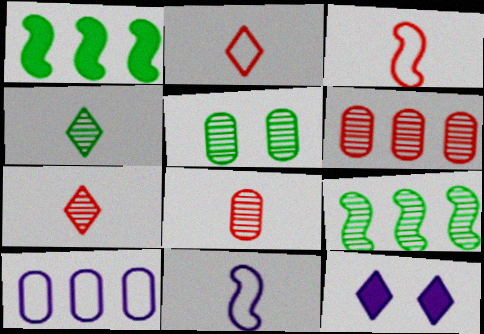[[4, 5, 9]]